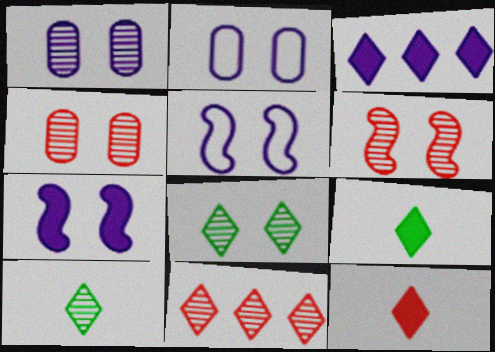[[1, 6, 8]]